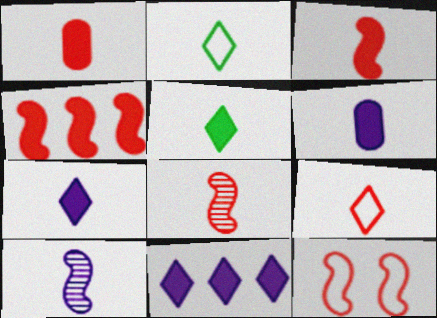[[1, 2, 10], 
[1, 8, 9], 
[2, 6, 8], 
[3, 5, 6], 
[4, 8, 12]]